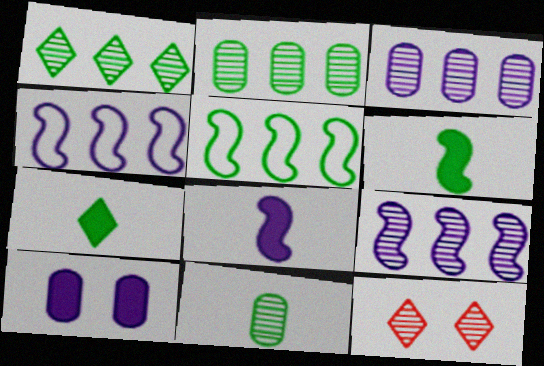[[9, 11, 12]]